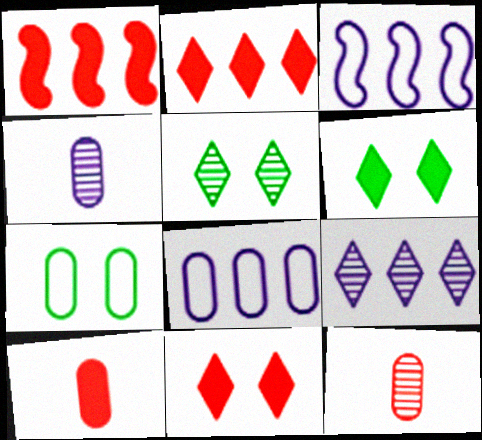[[1, 10, 11], 
[3, 5, 10], 
[3, 6, 12]]